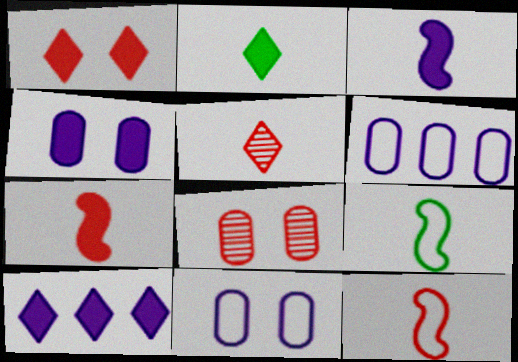[[1, 2, 10], 
[3, 4, 10], 
[8, 9, 10]]